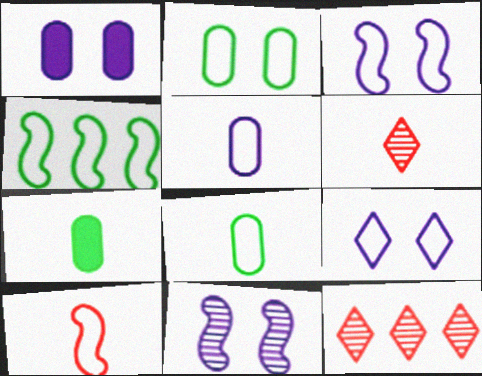[[1, 4, 6], 
[1, 9, 11], 
[3, 4, 10], 
[3, 7, 12]]